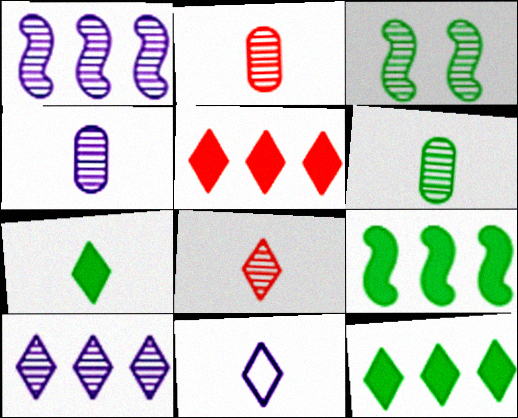[[2, 3, 10], 
[2, 4, 6], 
[7, 8, 11]]